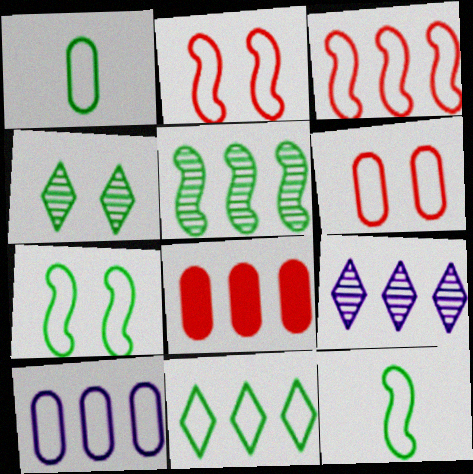[[1, 6, 10], 
[1, 7, 11], 
[3, 10, 11]]